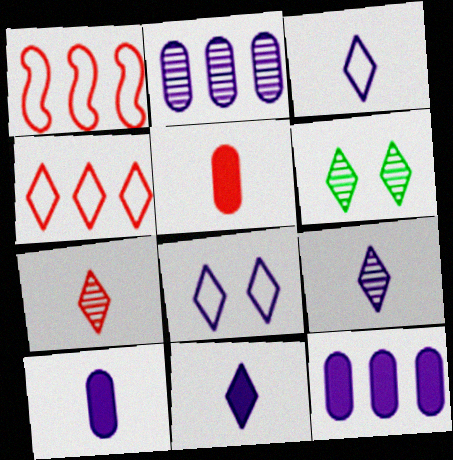[[1, 6, 10], 
[3, 9, 11], 
[4, 6, 11]]